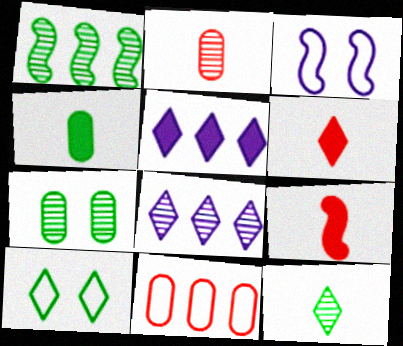[[1, 3, 9], 
[1, 4, 10], 
[1, 5, 11], 
[1, 7, 12], 
[6, 8, 10]]